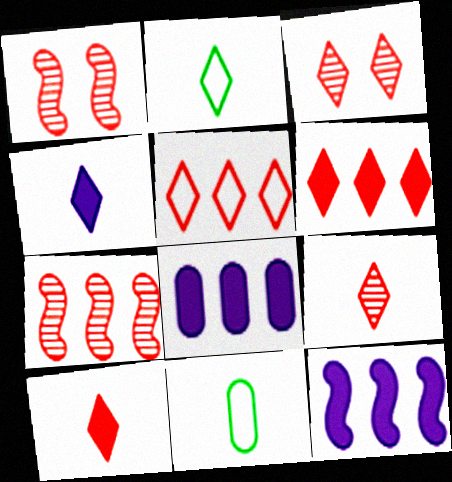[[1, 2, 8], 
[2, 4, 9], 
[3, 5, 10], 
[3, 11, 12]]